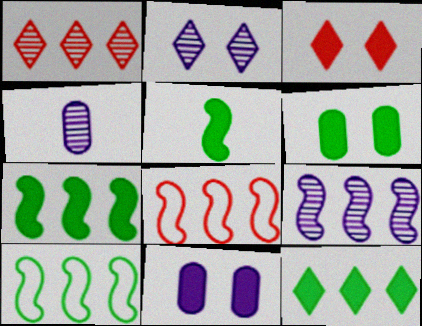[[2, 4, 9], 
[3, 4, 10], 
[5, 6, 12], 
[7, 8, 9]]